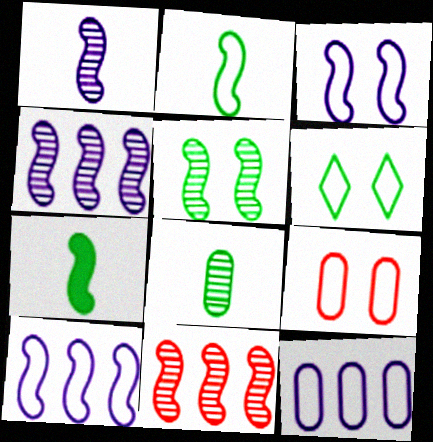[[1, 5, 11], 
[3, 6, 9], 
[3, 7, 11]]